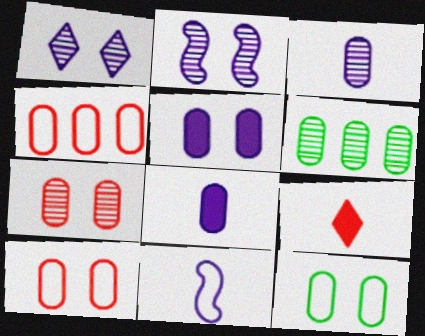[[3, 6, 7], 
[5, 7, 12], 
[6, 8, 10]]